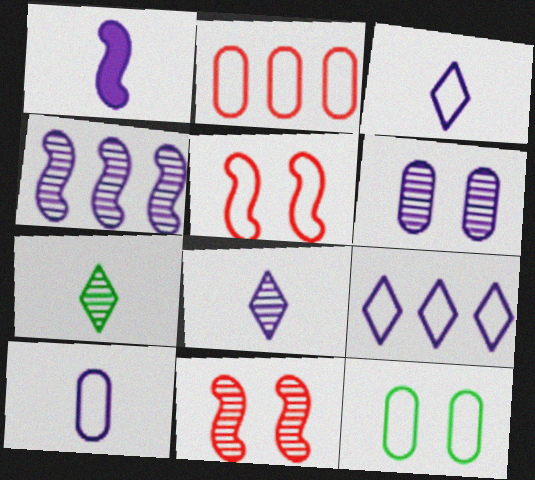[[1, 6, 9], 
[1, 8, 10], 
[2, 10, 12], 
[4, 6, 8]]